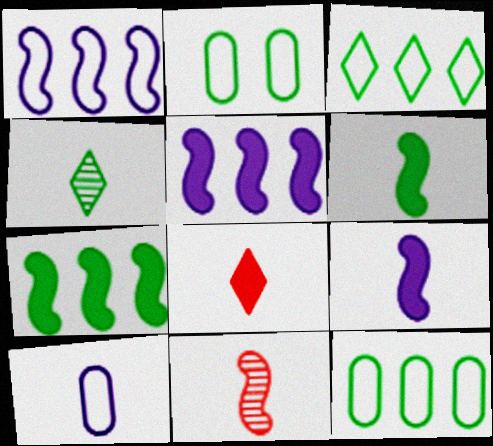[[2, 4, 7]]